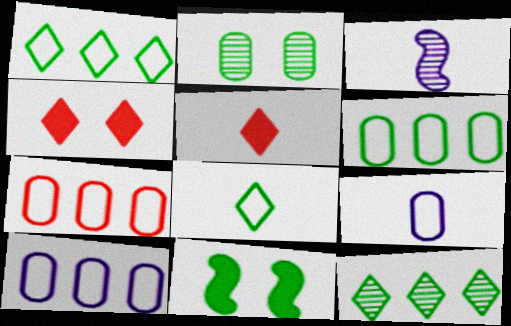[[3, 4, 6], 
[6, 7, 10]]